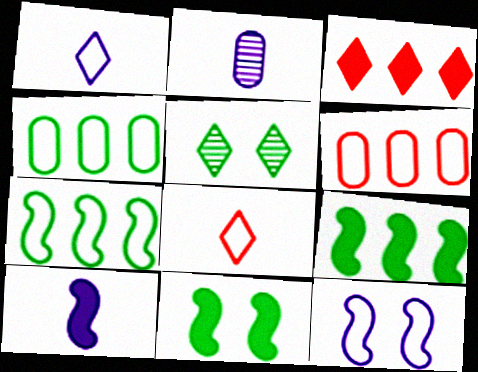[[1, 2, 10], 
[1, 3, 5], 
[4, 8, 12], 
[5, 6, 10]]